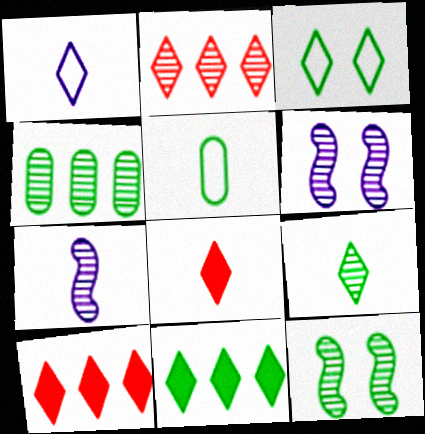[[1, 8, 9], 
[3, 9, 11], 
[4, 9, 12], 
[5, 6, 10], 
[5, 7, 8], 
[5, 11, 12]]